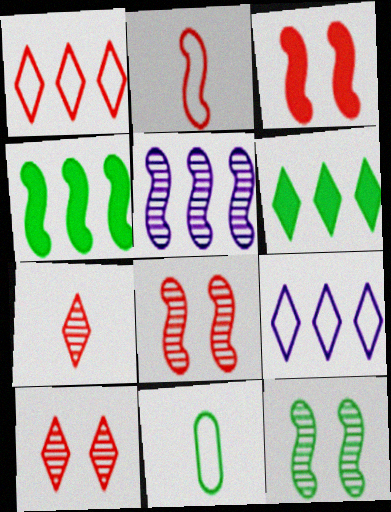[[6, 11, 12]]